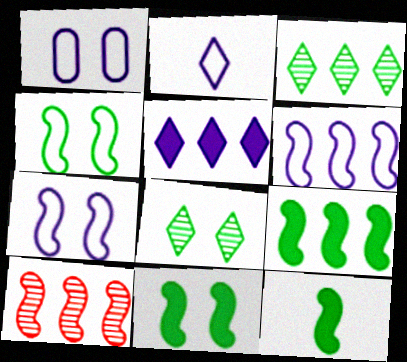[[1, 2, 6], 
[6, 9, 10], 
[7, 10, 12], 
[9, 11, 12]]